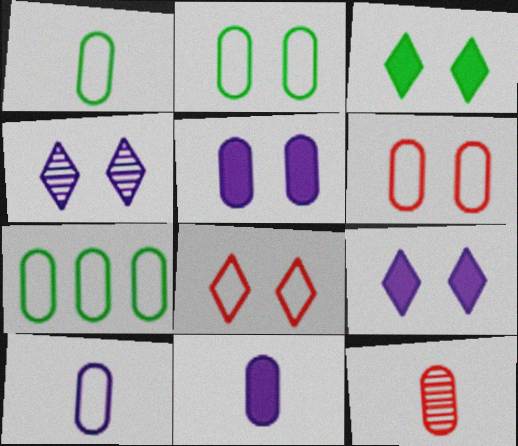[[1, 2, 7], 
[1, 11, 12], 
[3, 4, 8], 
[5, 7, 12], 
[6, 7, 10]]